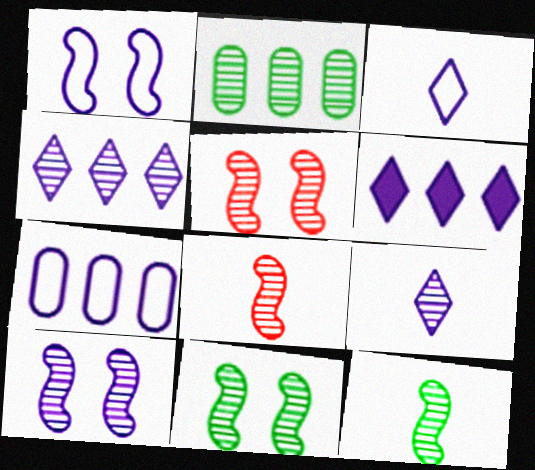[[1, 3, 7], 
[2, 5, 9], 
[5, 10, 11]]